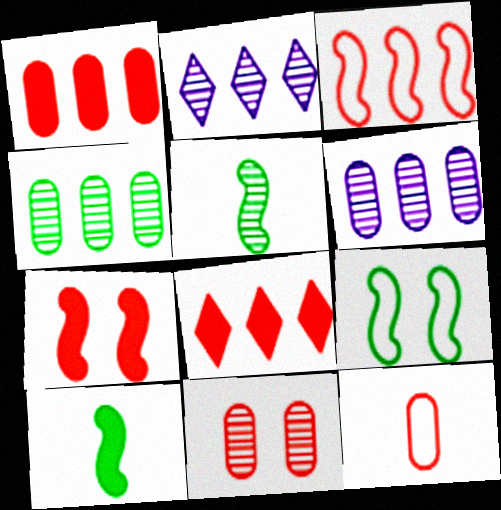[[1, 11, 12], 
[2, 5, 11]]